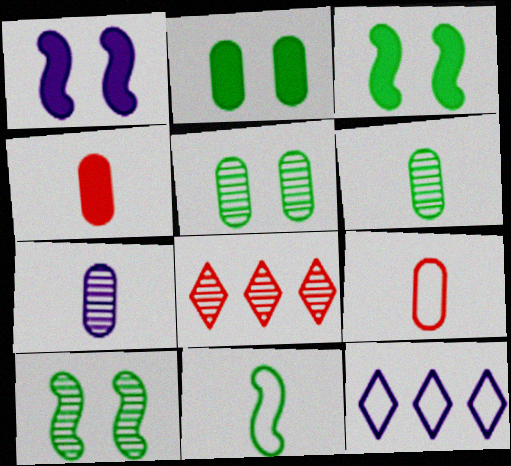[[1, 7, 12], 
[4, 10, 12], 
[7, 8, 10]]